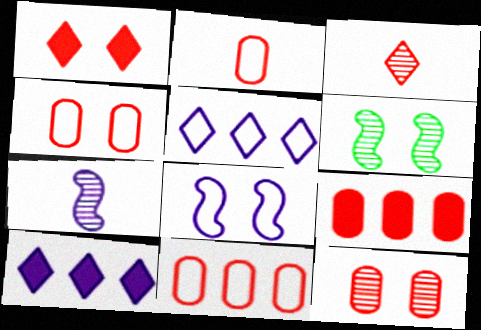[[2, 4, 11], 
[2, 6, 10], 
[2, 9, 12]]